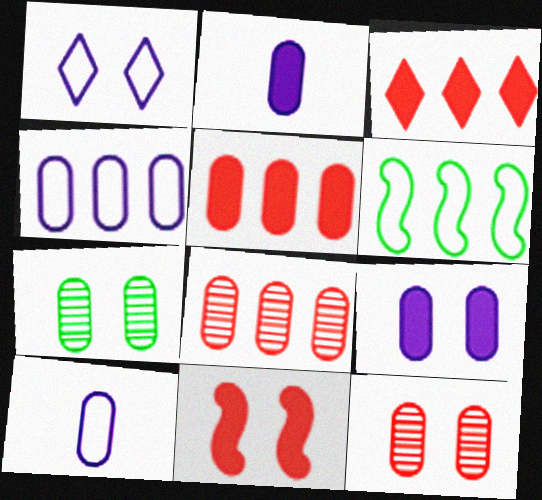[[1, 7, 11], 
[5, 7, 10]]